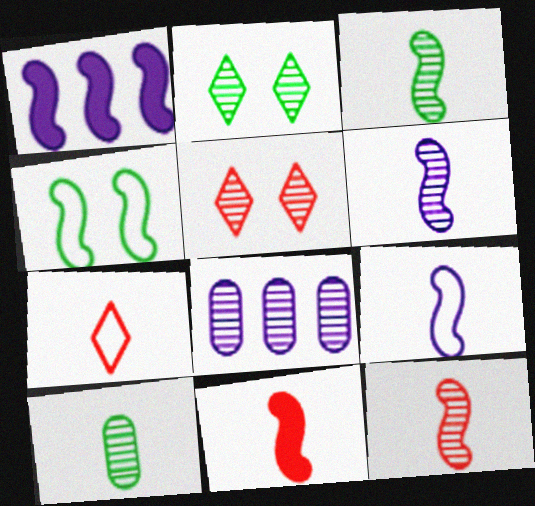[[1, 4, 12], 
[2, 8, 12], 
[3, 5, 8], 
[3, 6, 12], 
[3, 9, 11]]